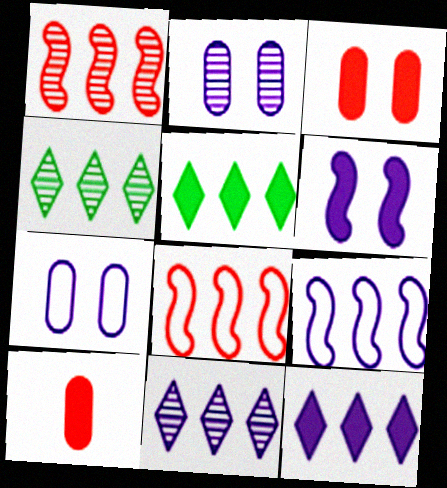[[5, 6, 10]]